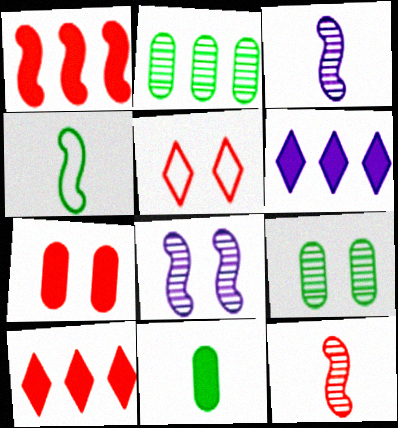[[1, 4, 8]]